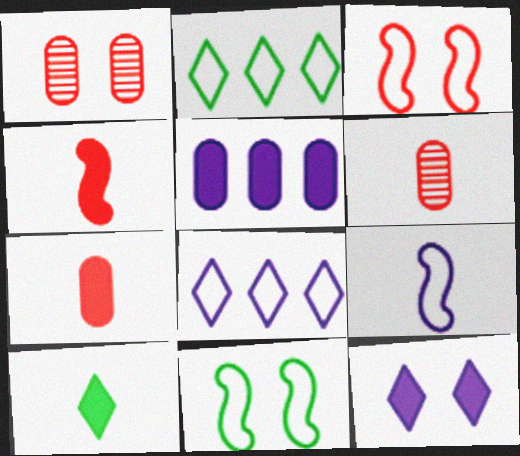[[1, 11, 12], 
[6, 9, 10]]